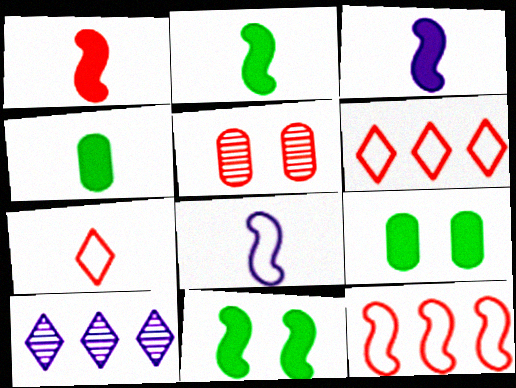[[1, 2, 3], 
[1, 5, 6]]